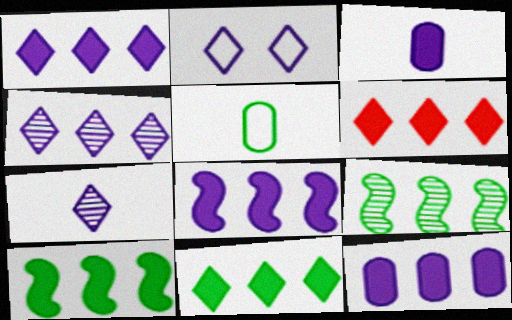[[1, 2, 7], 
[1, 6, 11], 
[1, 8, 12], 
[6, 10, 12]]